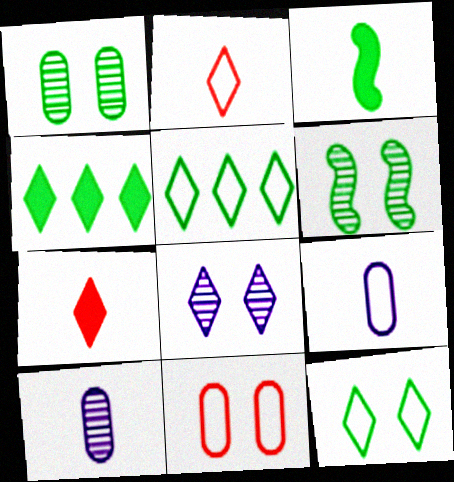[[1, 3, 5], 
[2, 3, 10], 
[2, 4, 8], 
[5, 7, 8]]